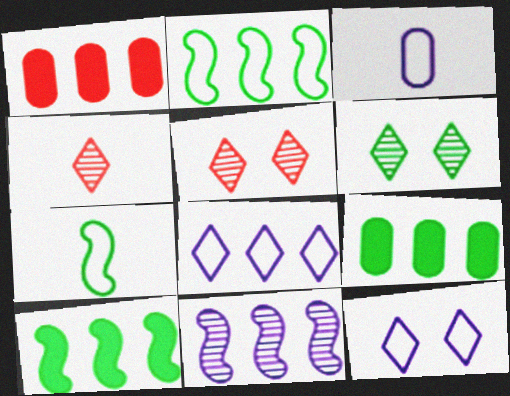[[3, 5, 10], 
[6, 7, 9]]